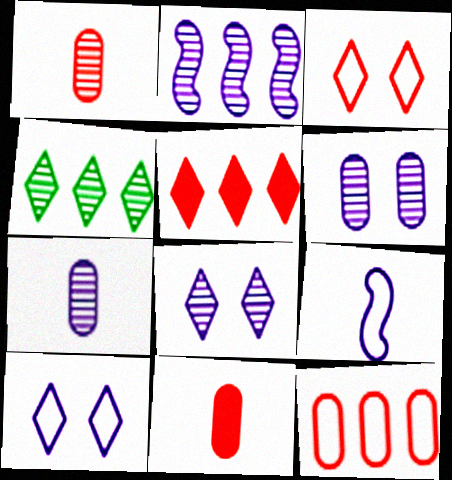[[2, 7, 8]]